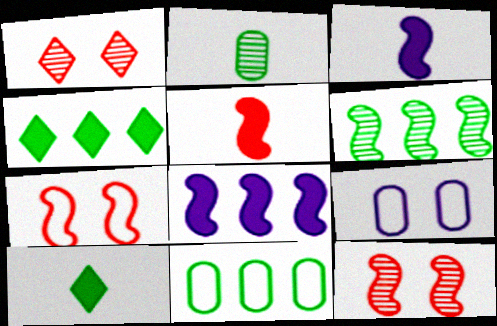[[1, 3, 11], 
[3, 6, 7], 
[4, 6, 11]]